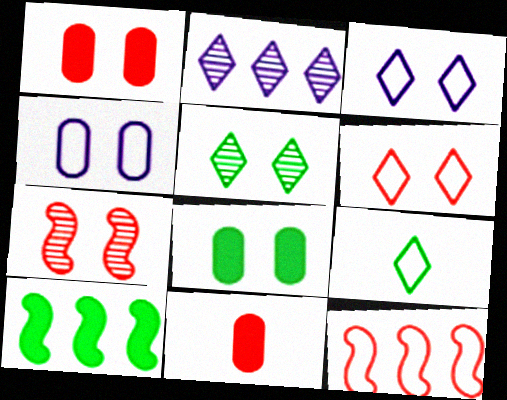[[1, 6, 7], 
[3, 7, 8], 
[4, 9, 12]]